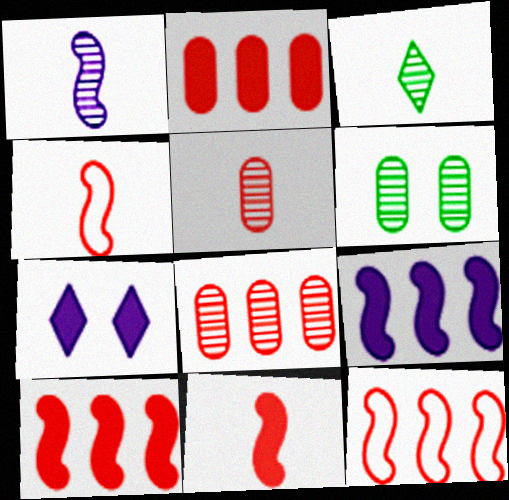[[1, 3, 5]]